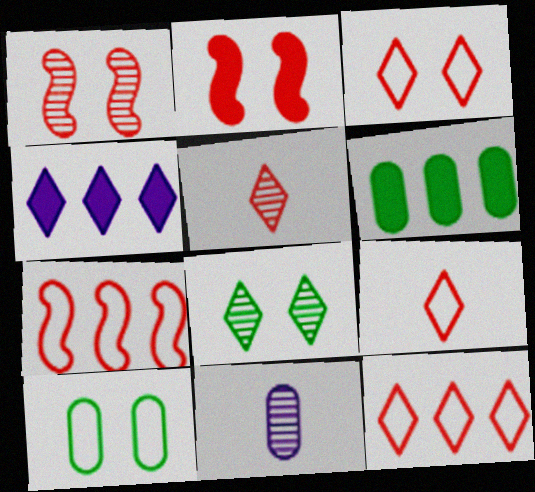[[3, 9, 12], 
[4, 8, 9]]